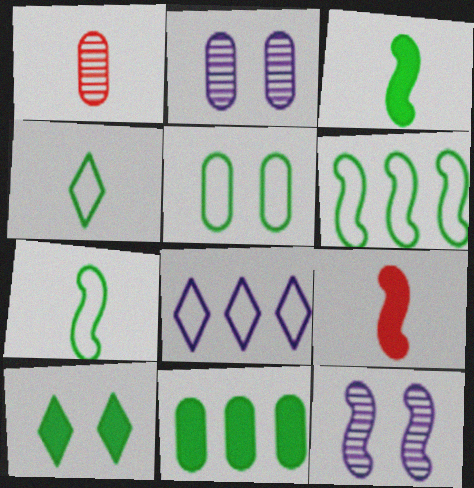[[3, 10, 11], 
[4, 5, 6], 
[6, 9, 12]]